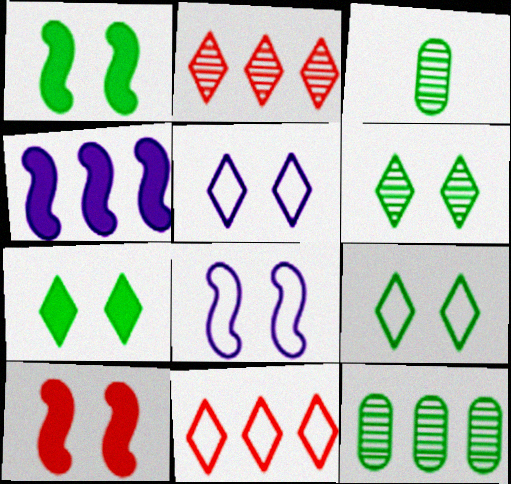[[4, 11, 12], 
[6, 7, 9]]